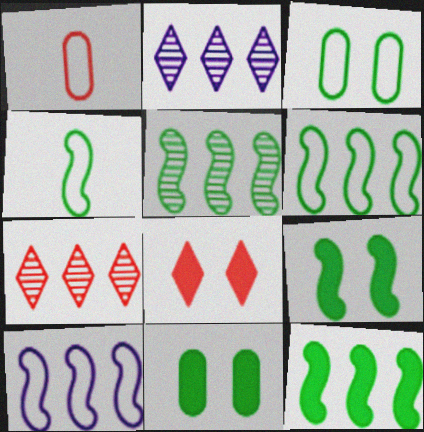[[1, 2, 9], 
[4, 5, 9], 
[5, 6, 12]]